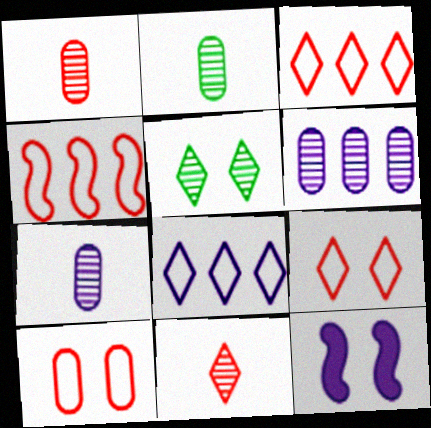[[1, 2, 7], 
[2, 3, 12], 
[5, 10, 12], 
[7, 8, 12]]